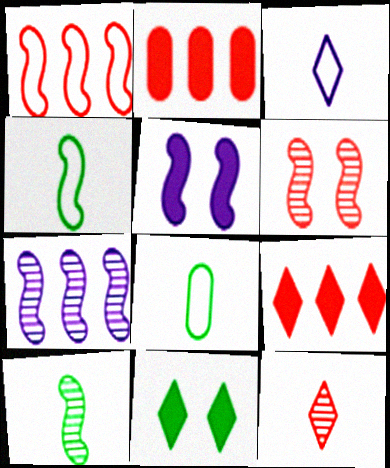[[1, 5, 10], 
[6, 7, 10]]